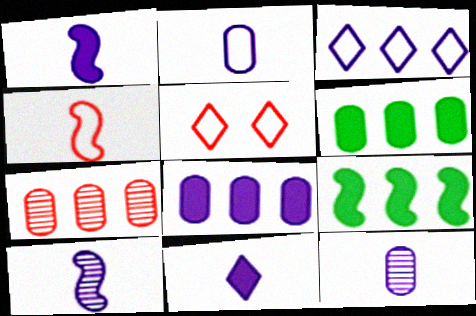[[2, 10, 11], 
[3, 7, 9], 
[5, 6, 10], 
[5, 9, 12]]